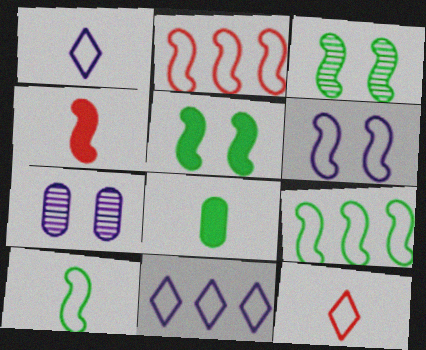[[2, 6, 10]]